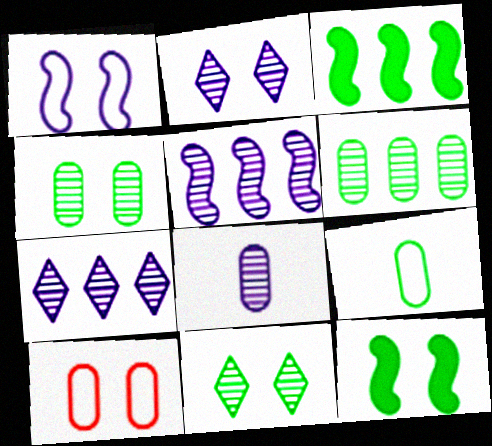[[2, 5, 8], 
[2, 10, 12], 
[3, 9, 11]]